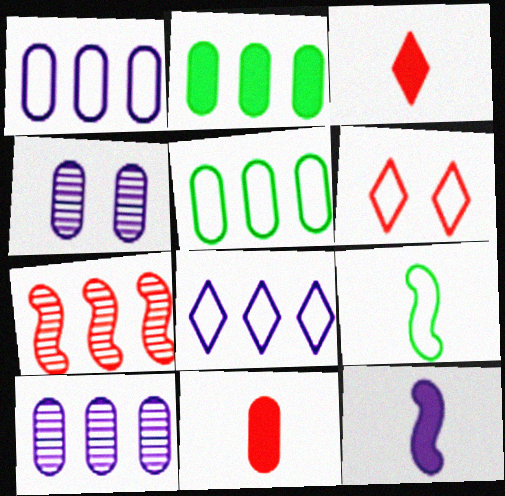[[1, 6, 9], 
[2, 7, 8], 
[4, 5, 11], 
[4, 8, 12], 
[6, 7, 11]]